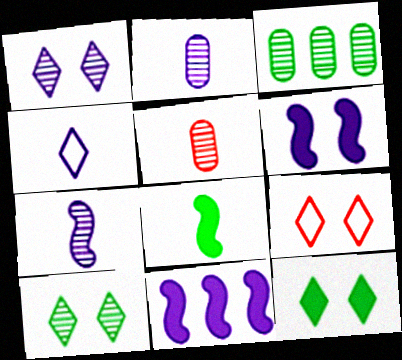[[1, 9, 12], 
[4, 5, 8]]